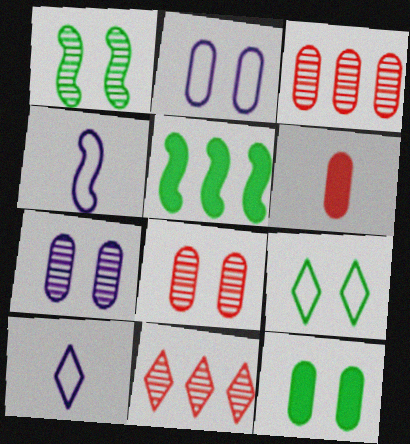[[1, 9, 12], 
[2, 8, 12], 
[4, 11, 12], 
[5, 8, 10]]